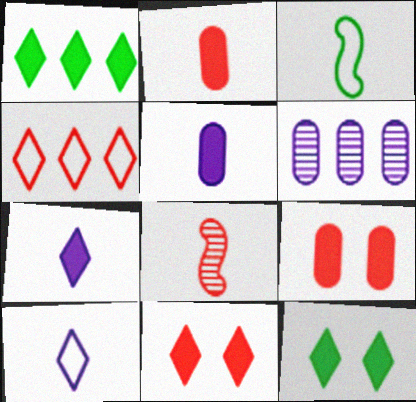[[1, 7, 11], 
[3, 6, 11], 
[4, 8, 9]]